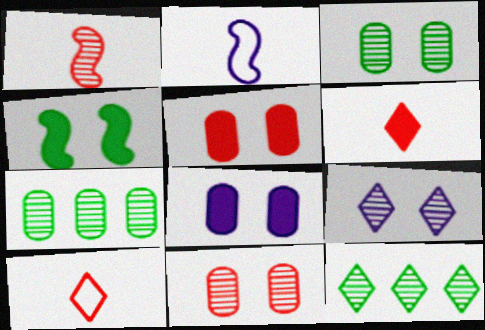[[1, 7, 9], 
[2, 5, 12]]